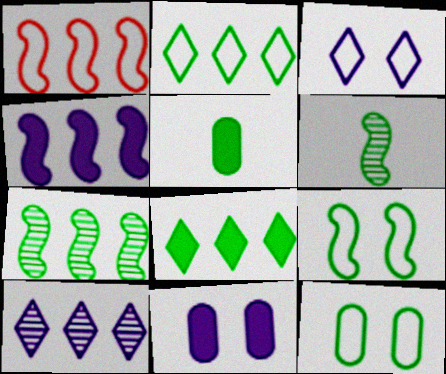[[1, 4, 7], 
[6, 8, 12]]